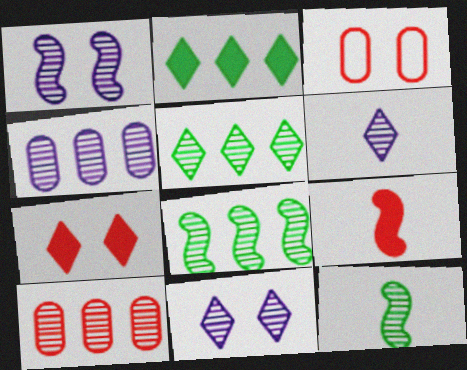[[1, 4, 6], 
[10, 11, 12]]